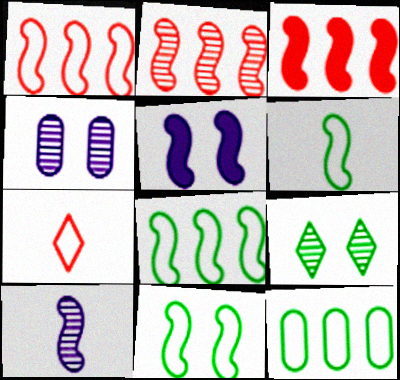[[1, 2, 3], 
[2, 5, 6], 
[3, 10, 11], 
[6, 8, 11]]